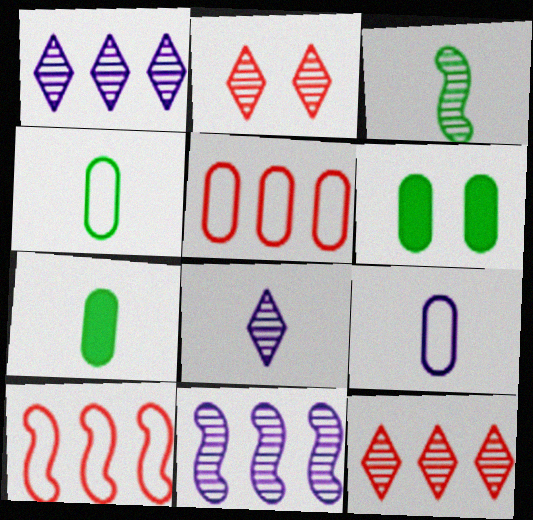[[6, 8, 10]]